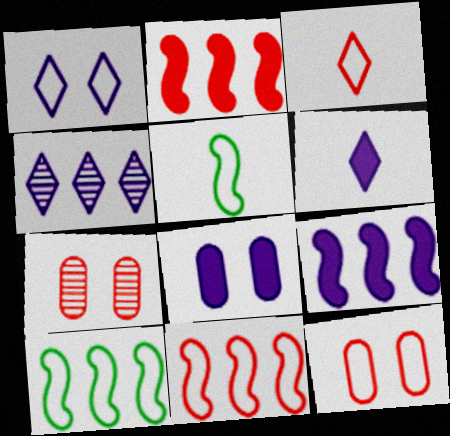[[1, 4, 6], 
[2, 3, 7], 
[3, 11, 12], 
[6, 7, 10], 
[6, 8, 9]]